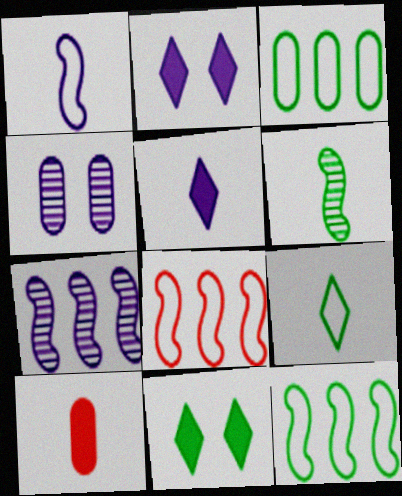[[3, 4, 10], 
[3, 6, 11]]